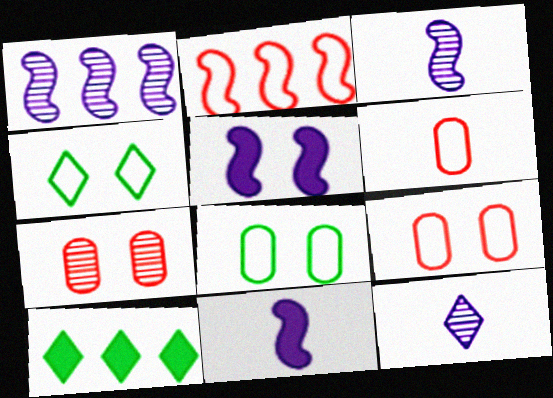[[3, 9, 10], 
[4, 5, 7]]